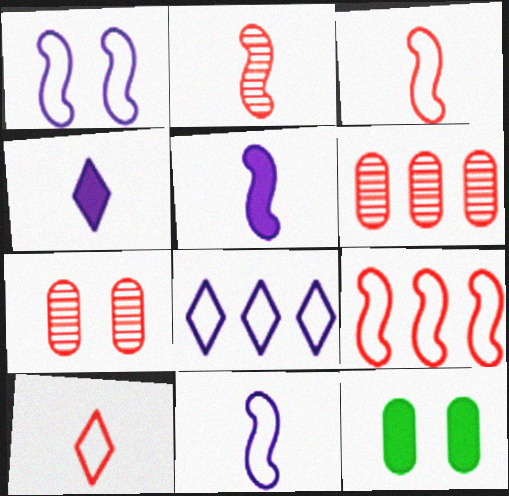[[2, 8, 12]]